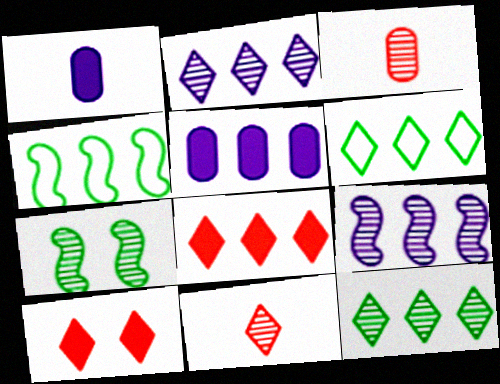[[2, 3, 7], 
[2, 6, 8]]